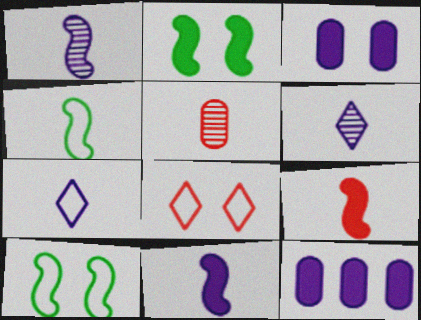[[1, 4, 9]]